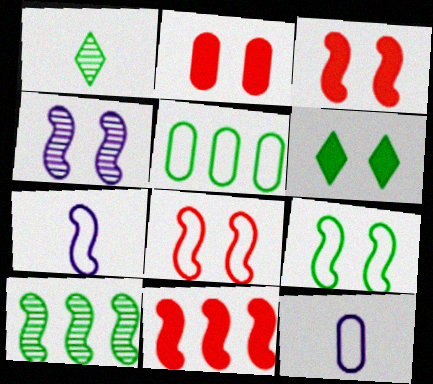[[3, 4, 9], 
[3, 7, 10]]